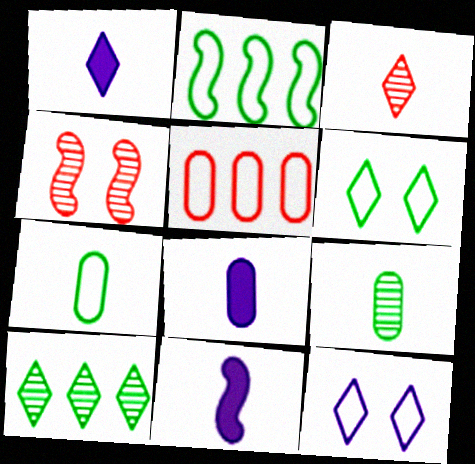[[1, 8, 11], 
[2, 4, 11], 
[2, 6, 7], 
[3, 7, 11]]